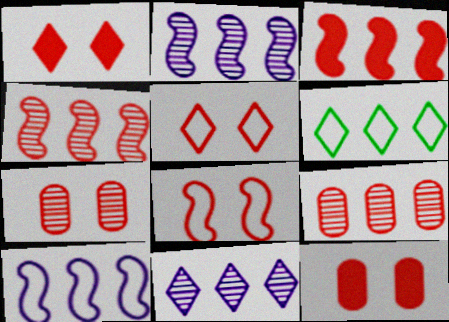[[1, 7, 8]]